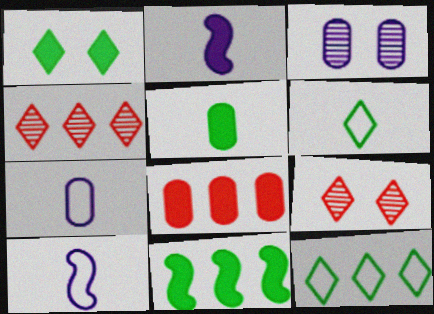[[1, 2, 8], 
[1, 5, 11], 
[7, 9, 11]]